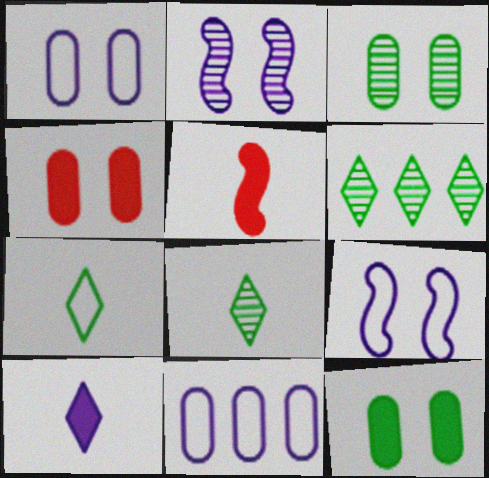[[1, 3, 4], 
[1, 5, 6], 
[2, 10, 11]]